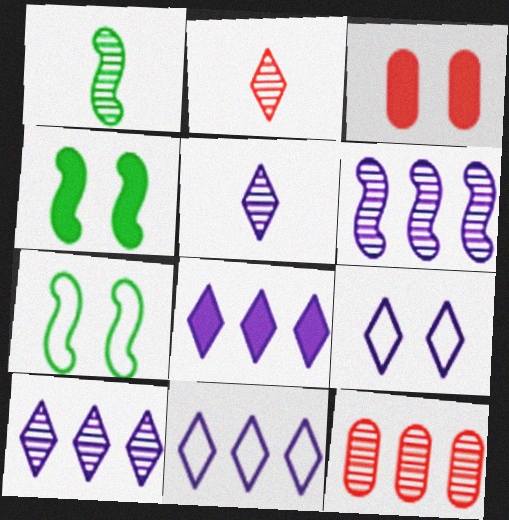[[1, 3, 11], 
[5, 8, 9], 
[8, 10, 11]]